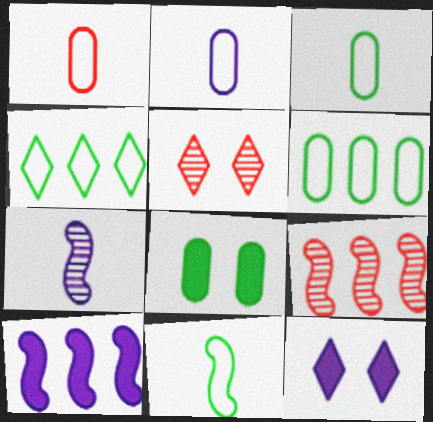[[1, 2, 3], 
[3, 5, 10], 
[3, 9, 12]]